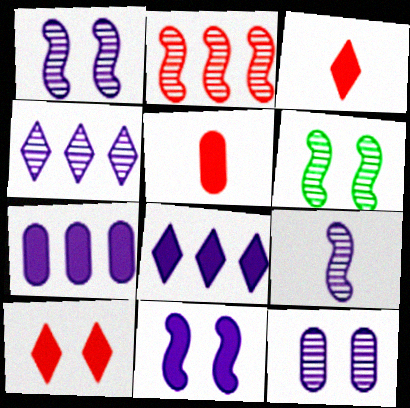[[2, 6, 9], 
[4, 9, 12]]